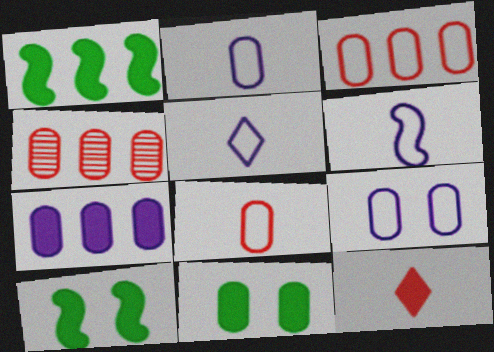[[2, 4, 11], 
[2, 5, 6], 
[4, 5, 10], 
[7, 10, 12]]